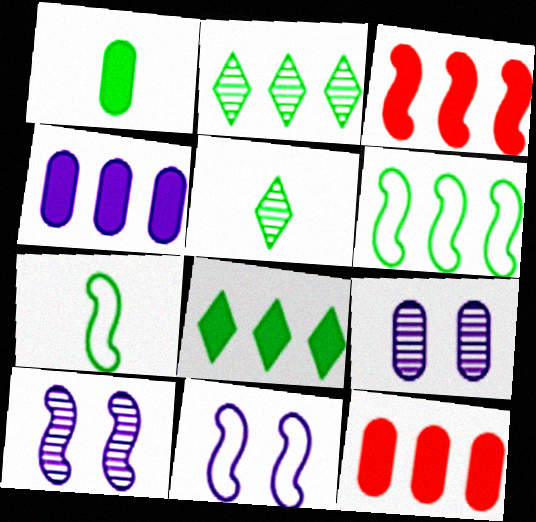[[1, 5, 7], 
[3, 4, 8], 
[3, 7, 10], 
[5, 11, 12]]